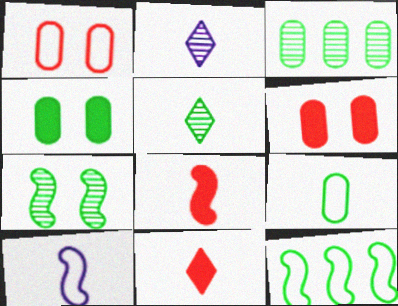[[2, 6, 12], 
[2, 8, 9], 
[3, 4, 9], 
[3, 5, 7], 
[4, 5, 12]]